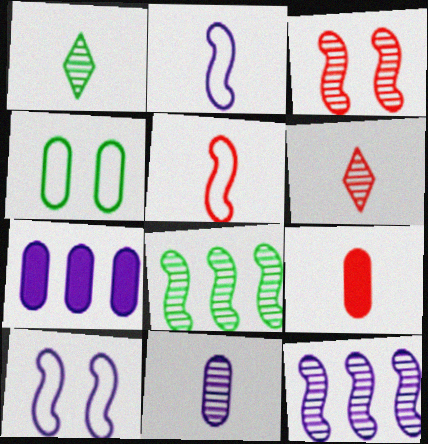[[1, 2, 9], 
[5, 6, 9]]